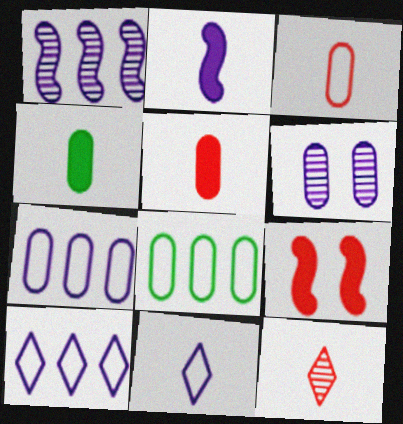[[2, 6, 10], 
[5, 6, 8]]